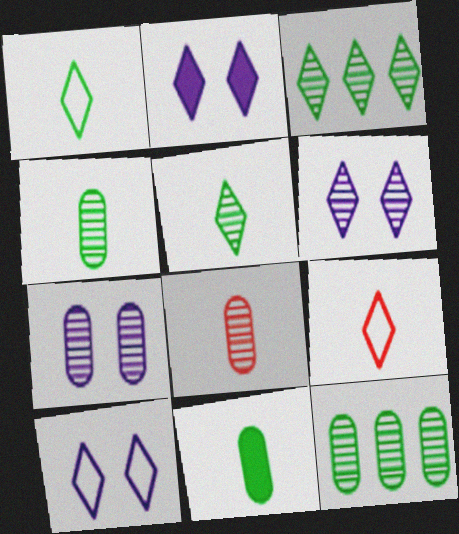[[2, 3, 9], 
[2, 6, 10], 
[7, 8, 12]]